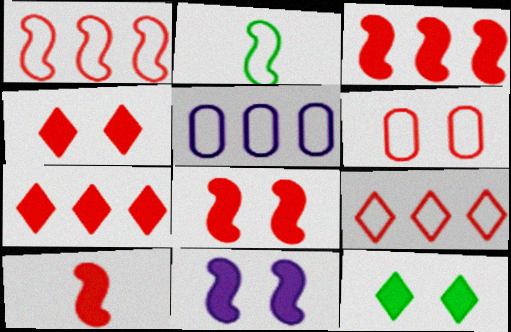[[3, 8, 10]]